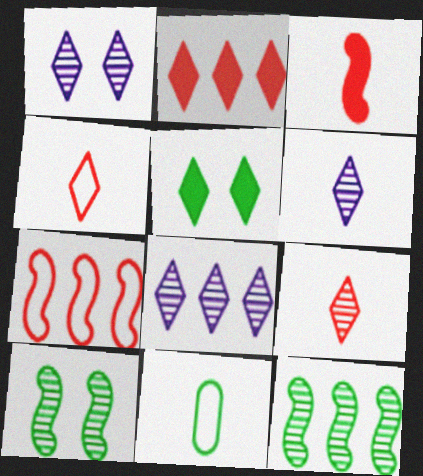[[1, 6, 8], 
[3, 6, 11], 
[4, 5, 8], 
[5, 11, 12]]